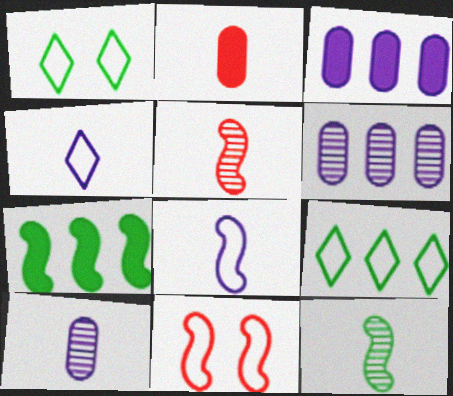[[1, 3, 5], 
[2, 4, 12]]